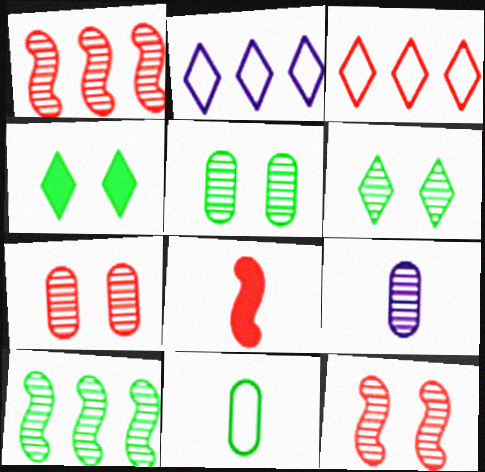[[1, 6, 9], 
[2, 5, 8], 
[3, 7, 8], 
[4, 10, 11]]